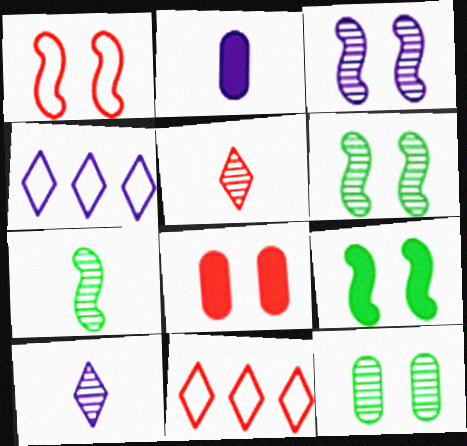[[1, 3, 9], 
[2, 3, 4], 
[2, 6, 11], 
[4, 7, 8]]